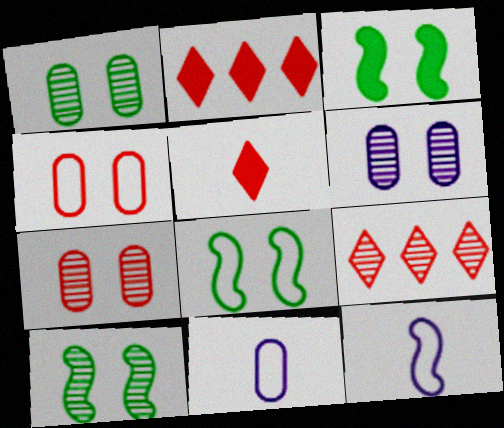[[1, 2, 12], 
[1, 6, 7], 
[2, 10, 11], 
[3, 8, 10], 
[3, 9, 11]]